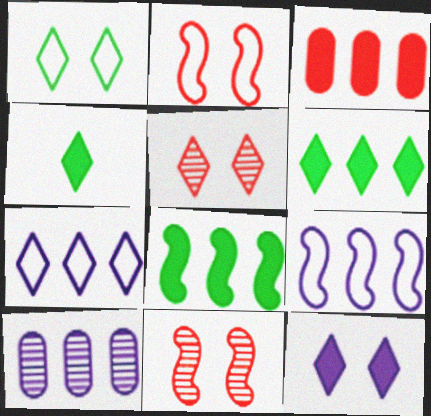[[1, 5, 12], 
[2, 4, 10], 
[4, 5, 7]]